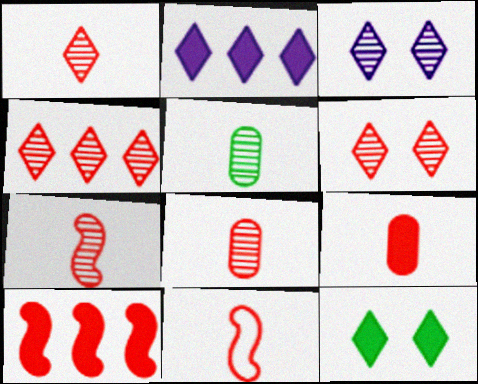[[1, 4, 6], 
[1, 7, 8], 
[1, 9, 11]]